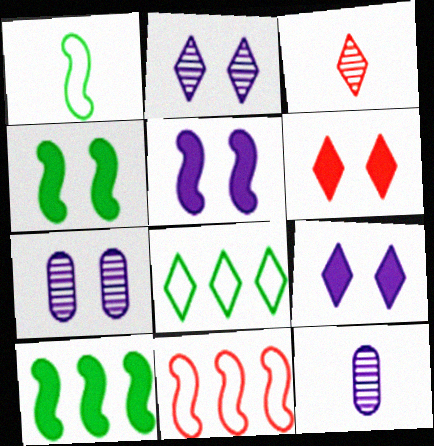[[3, 8, 9]]